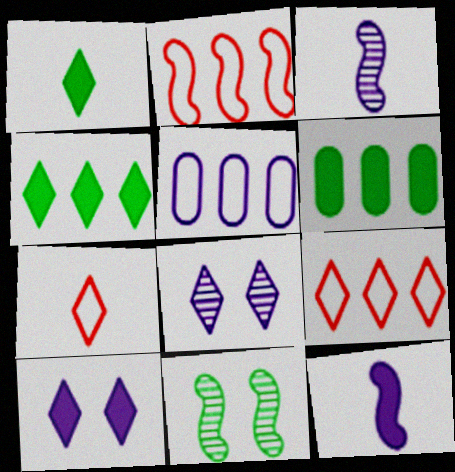[[1, 8, 9], 
[2, 11, 12], 
[3, 5, 10], 
[4, 7, 8], 
[5, 8, 12]]